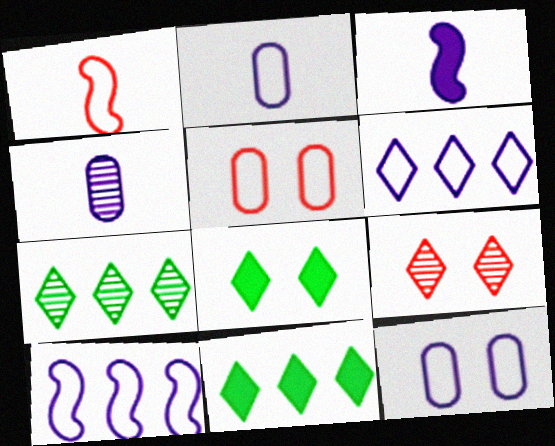[[3, 5, 7]]